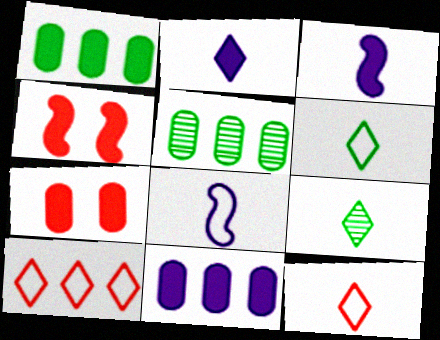[[1, 2, 4], 
[2, 9, 12]]